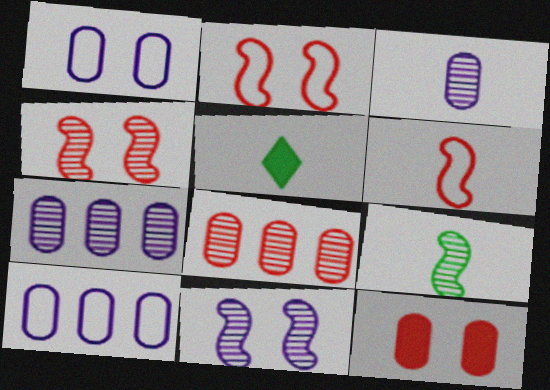[[2, 5, 7], 
[3, 5, 6], 
[4, 5, 10]]